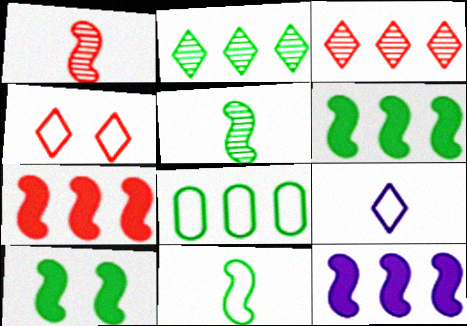[[2, 6, 8], 
[3, 8, 12], 
[6, 7, 12]]